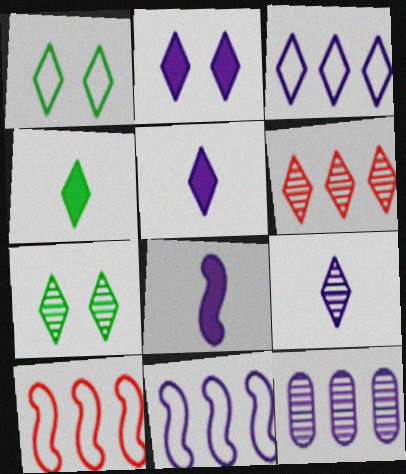[[1, 5, 6], 
[2, 3, 9], 
[6, 7, 9]]